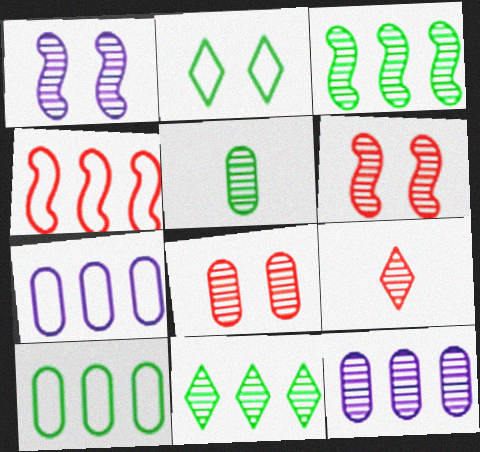[[5, 8, 12]]